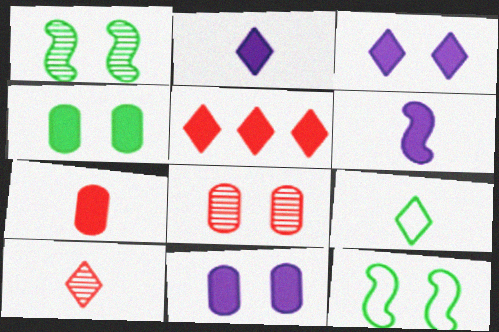[[2, 9, 10], 
[3, 8, 12], 
[4, 5, 6]]